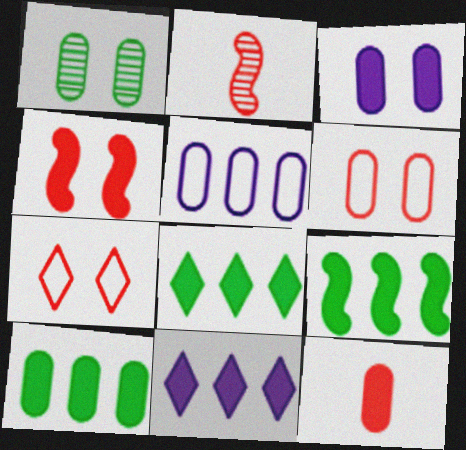[[1, 3, 6], 
[1, 5, 12], 
[3, 10, 12], 
[8, 9, 10]]